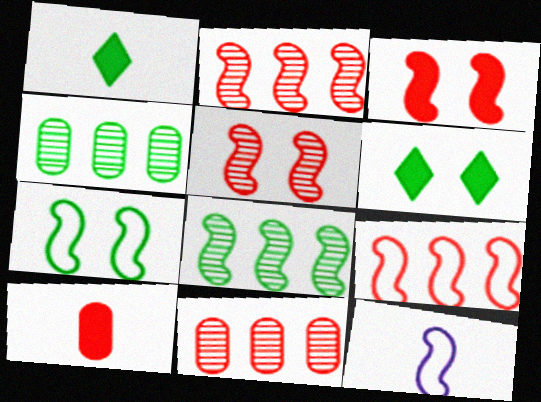[[1, 4, 7], 
[3, 8, 12], 
[6, 11, 12], 
[7, 9, 12]]